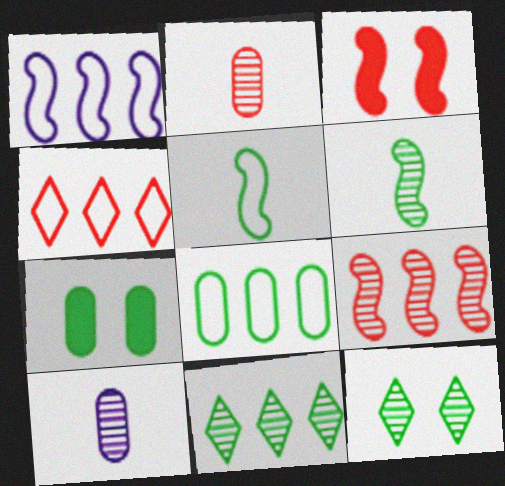[[1, 3, 6], 
[1, 4, 8], 
[2, 3, 4], 
[5, 7, 11], 
[9, 10, 12]]